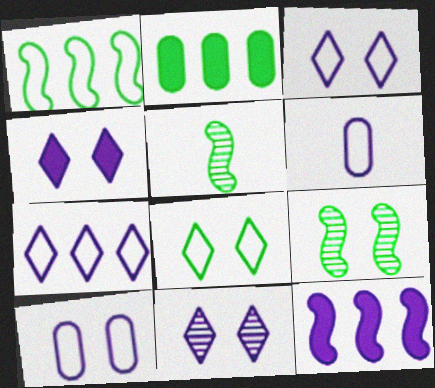[[2, 5, 8], 
[3, 4, 11], 
[6, 11, 12]]